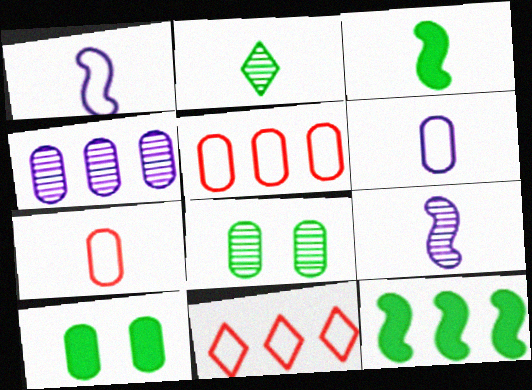[[4, 7, 10], 
[4, 11, 12], 
[9, 10, 11]]